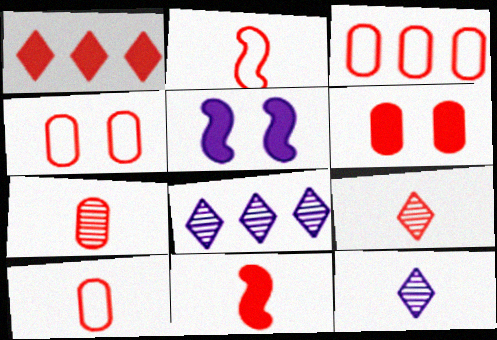[[1, 6, 11], 
[3, 4, 10], 
[3, 6, 7], 
[9, 10, 11]]